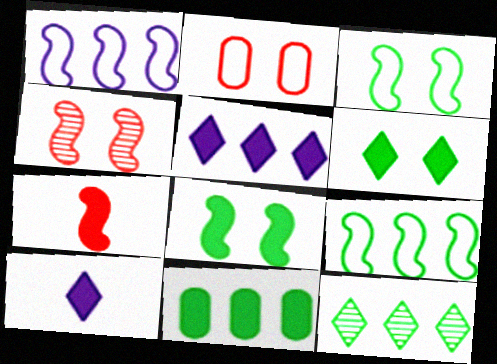[[9, 11, 12]]